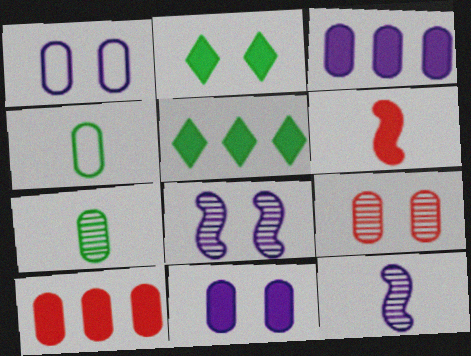[[1, 7, 10], 
[2, 3, 6], 
[3, 4, 9], 
[5, 6, 11]]